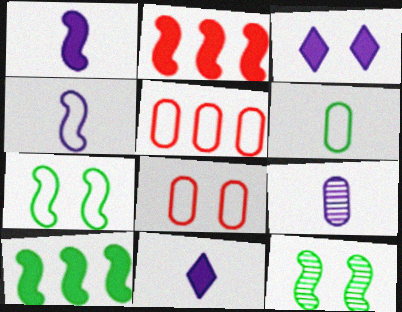[[2, 4, 12], 
[3, 8, 12], 
[4, 9, 11], 
[5, 11, 12]]